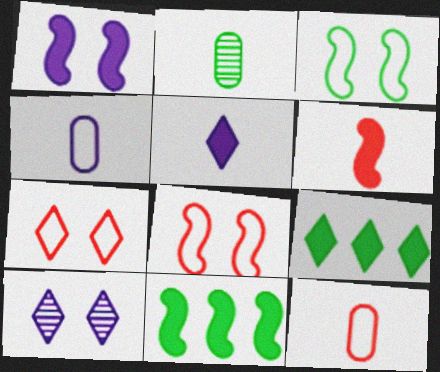[[1, 6, 11], 
[2, 3, 9], 
[10, 11, 12]]